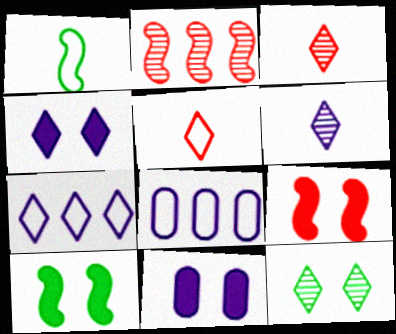[[3, 8, 10], 
[4, 6, 7]]